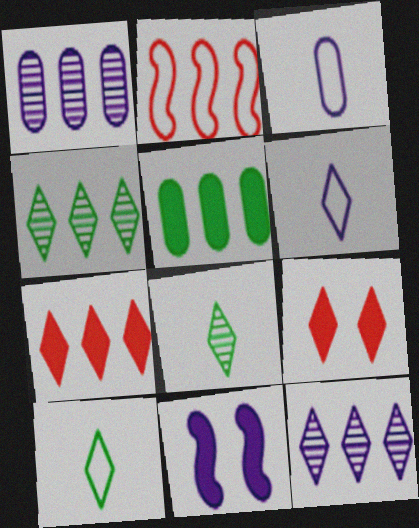[[1, 6, 11], 
[2, 5, 12], 
[3, 11, 12], 
[4, 6, 9], 
[9, 10, 12]]